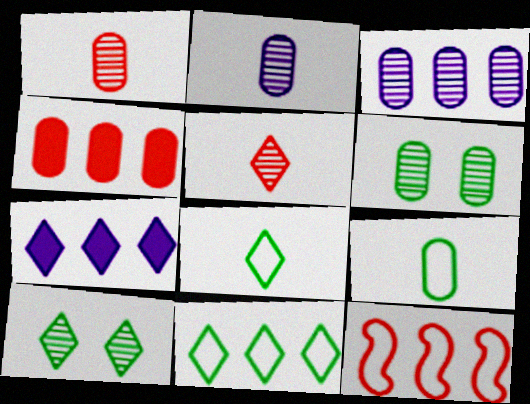[[1, 3, 6]]